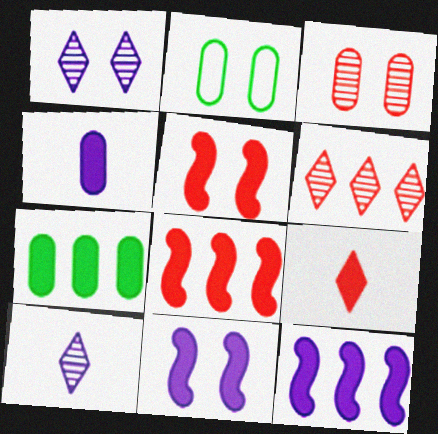[[1, 2, 5], 
[2, 8, 10], 
[7, 9, 11]]